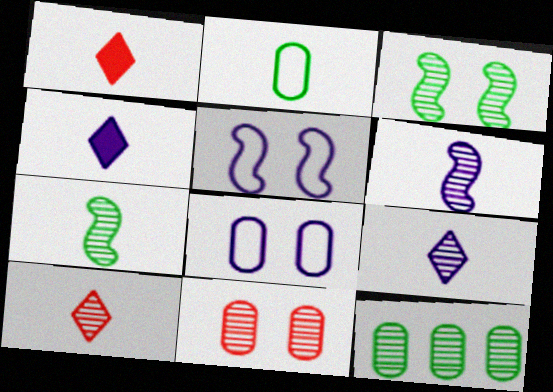[[1, 2, 6], 
[1, 5, 12]]